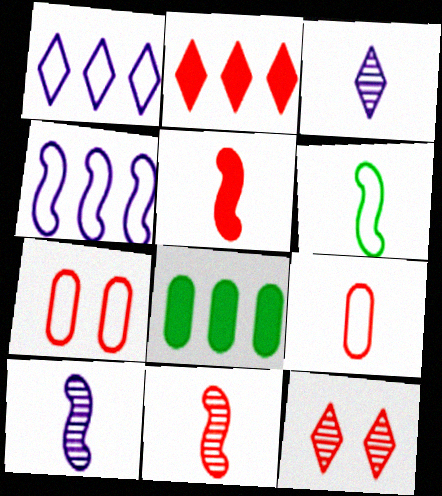[[1, 6, 7], 
[2, 7, 11], 
[5, 6, 10]]